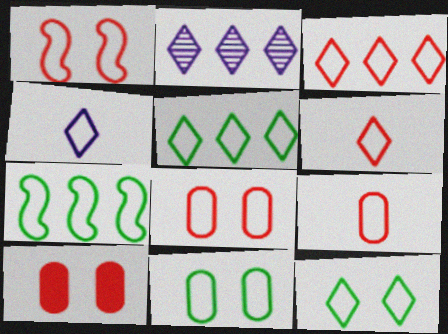[[1, 3, 9], 
[3, 4, 12], 
[4, 7, 8]]